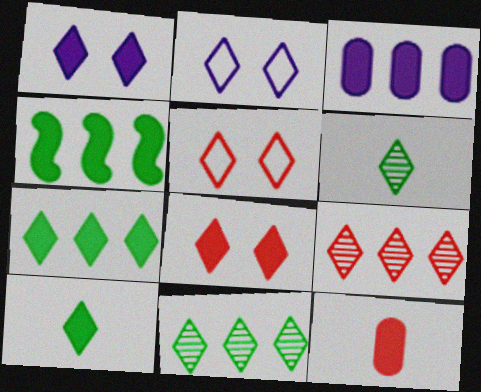[[1, 4, 12], 
[2, 9, 10]]